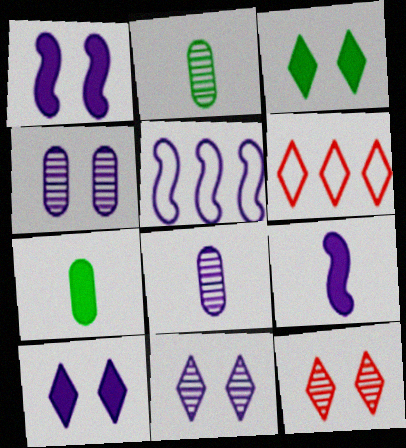[[1, 2, 6], 
[5, 7, 12], 
[5, 8, 10]]